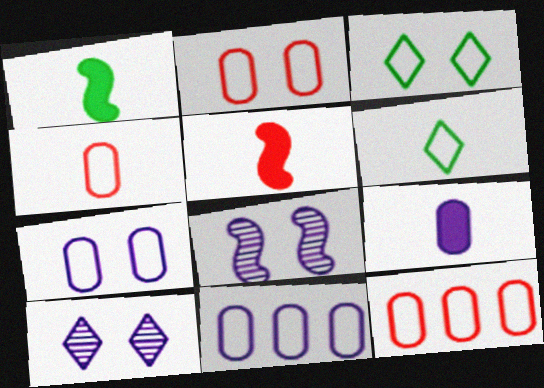[[1, 10, 12], 
[2, 4, 12]]